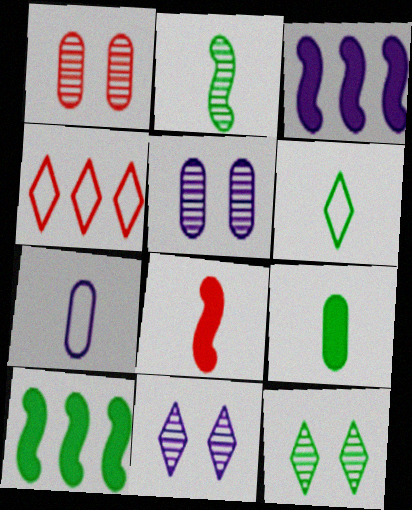[[1, 3, 6], 
[1, 4, 8], 
[2, 6, 9], 
[3, 7, 11]]